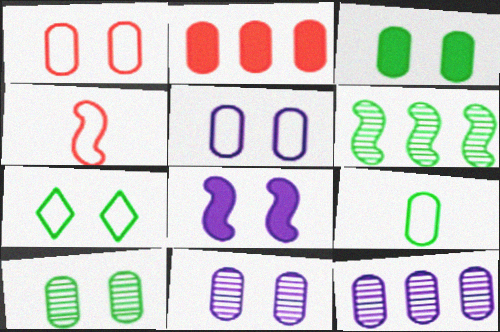[[1, 3, 11], 
[2, 9, 11], 
[4, 6, 8]]